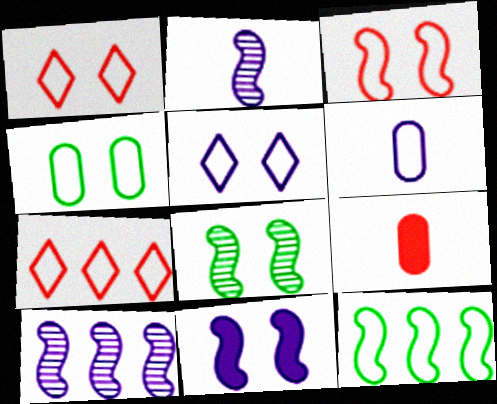[[1, 6, 12], 
[3, 4, 5], 
[3, 8, 11]]